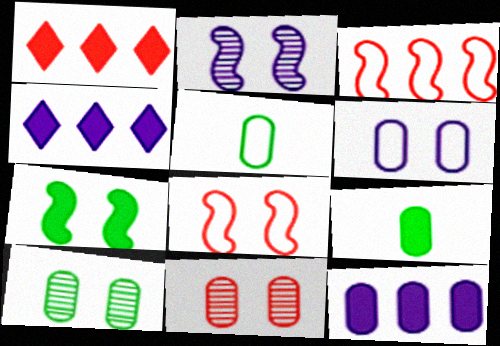[[1, 2, 5], 
[2, 7, 8], 
[5, 11, 12]]